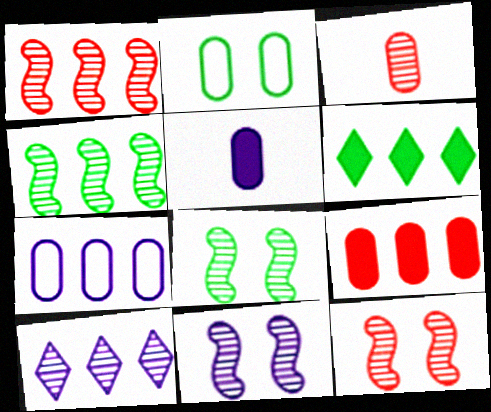[[1, 6, 7], 
[3, 8, 10], 
[8, 11, 12]]